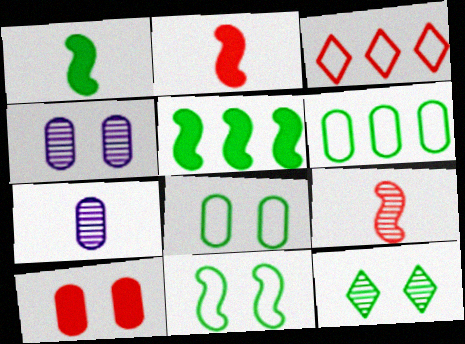[[1, 3, 4], 
[1, 6, 12], 
[3, 9, 10], 
[4, 8, 10], 
[6, 7, 10]]